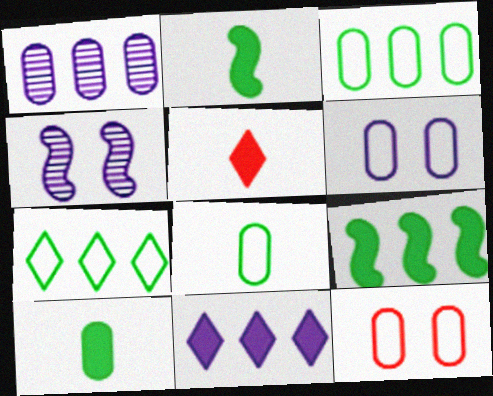[[1, 10, 12], 
[3, 4, 5]]